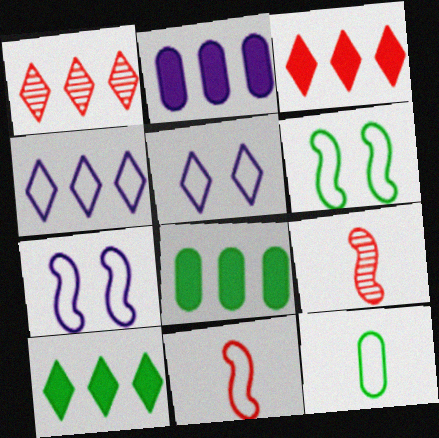[[1, 4, 10], 
[5, 8, 9]]